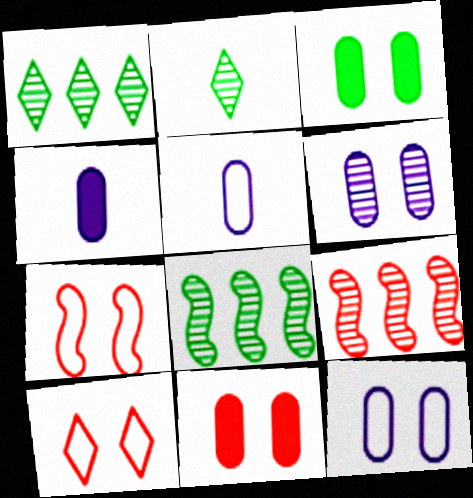[[1, 4, 7], 
[2, 6, 9], 
[4, 8, 10]]